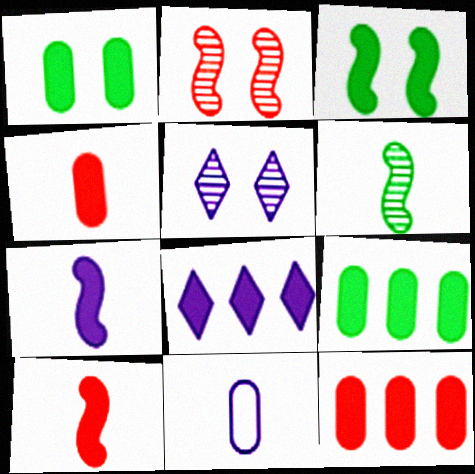[[1, 8, 10], 
[3, 4, 8]]